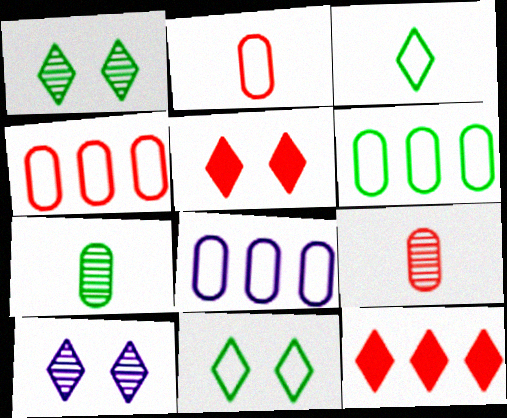[[3, 10, 12], 
[4, 6, 8], 
[5, 10, 11]]